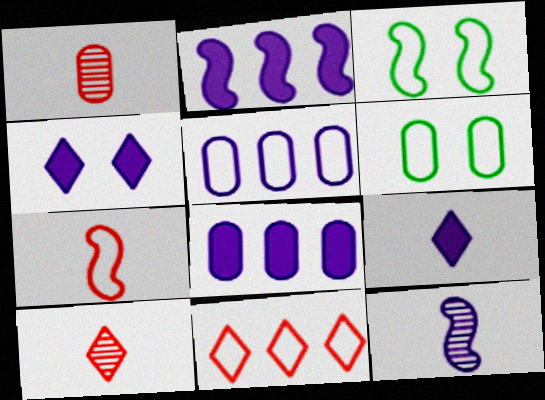[[1, 6, 8], 
[2, 6, 10], 
[3, 8, 10], 
[4, 5, 12]]